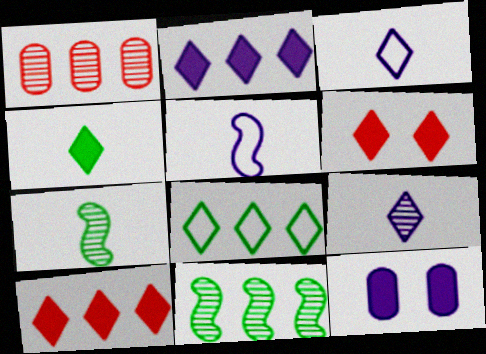[[2, 4, 6], 
[6, 8, 9]]